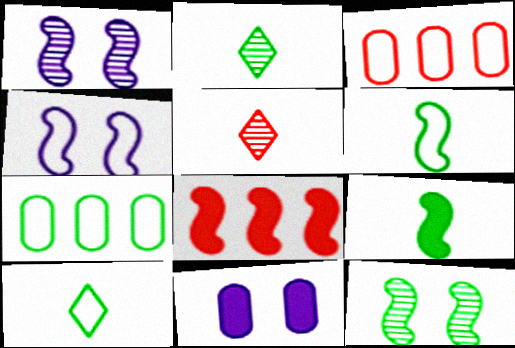[[1, 6, 8], 
[3, 4, 10]]